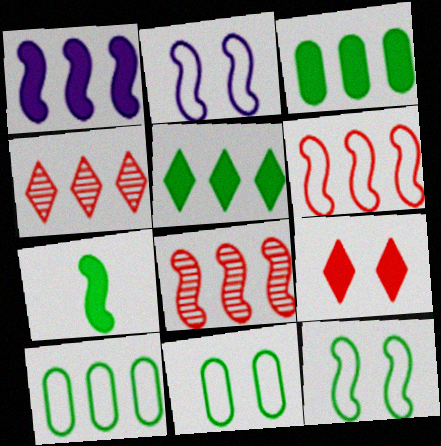[[1, 4, 10], 
[2, 7, 8]]